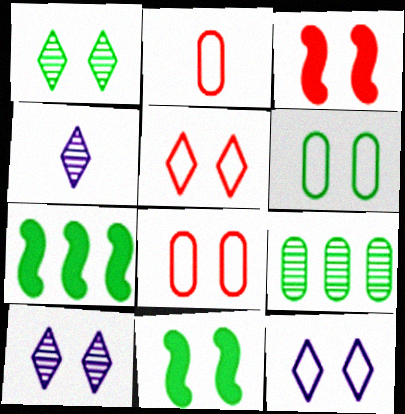[[1, 6, 11], 
[2, 7, 10], 
[3, 6, 10], 
[4, 7, 8], 
[8, 10, 11]]